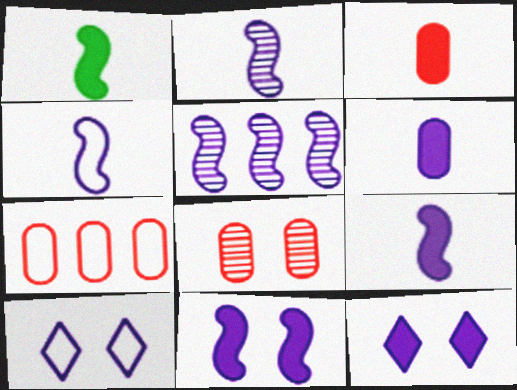[[2, 4, 9], 
[3, 7, 8], 
[4, 5, 11], 
[5, 6, 10]]